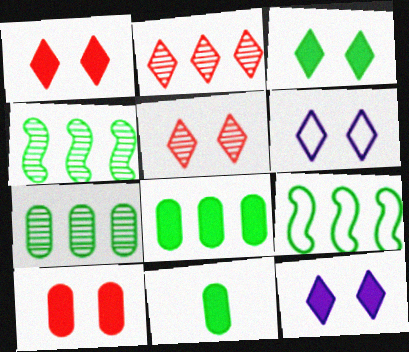[[1, 3, 12], 
[3, 5, 6]]